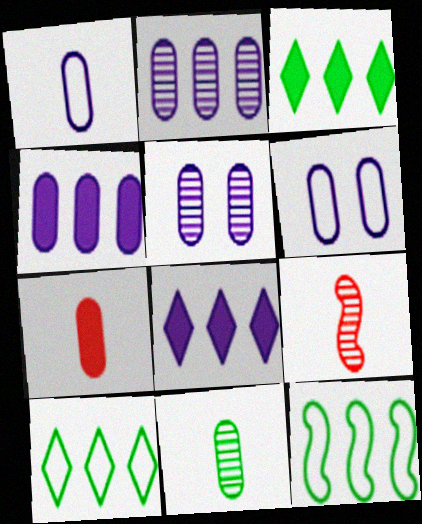[[1, 4, 5], 
[1, 7, 11], 
[3, 6, 9]]